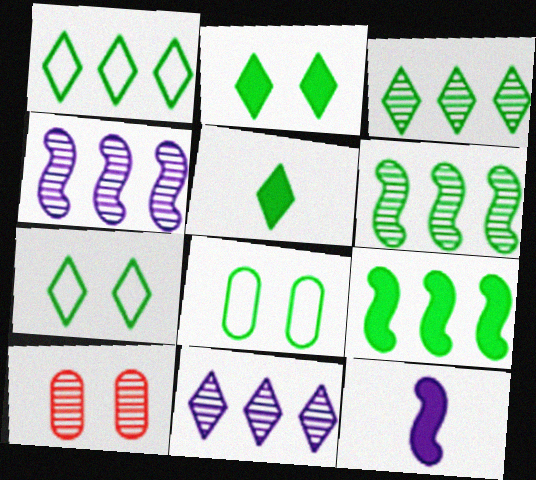[[1, 10, 12], 
[3, 5, 7], 
[5, 6, 8]]